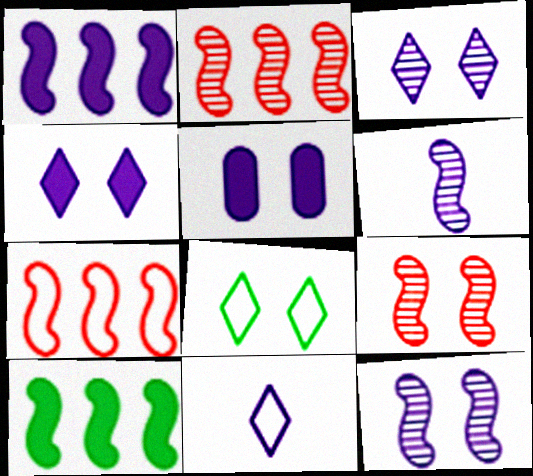[[5, 8, 9]]